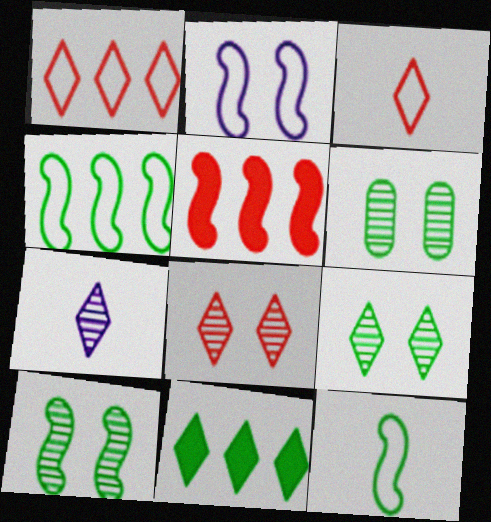[[6, 9, 10], 
[6, 11, 12]]